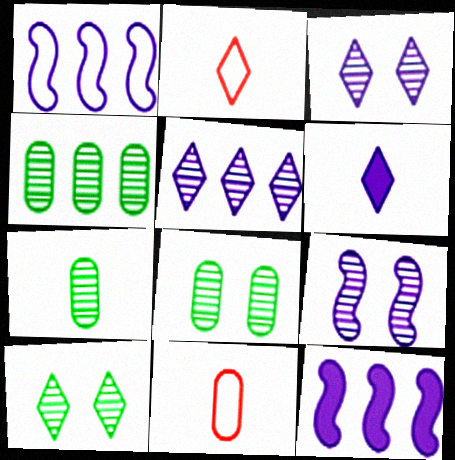[[2, 8, 12], 
[4, 7, 8], 
[10, 11, 12]]